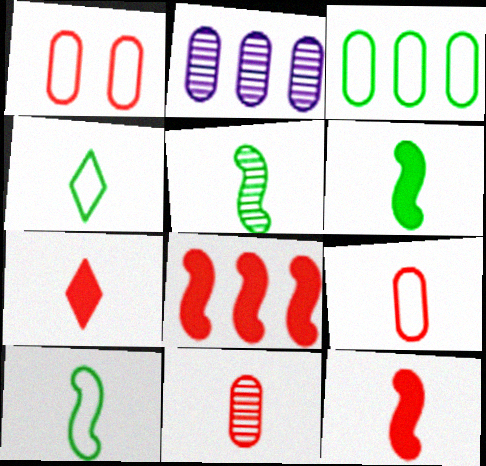[[5, 6, 10]]